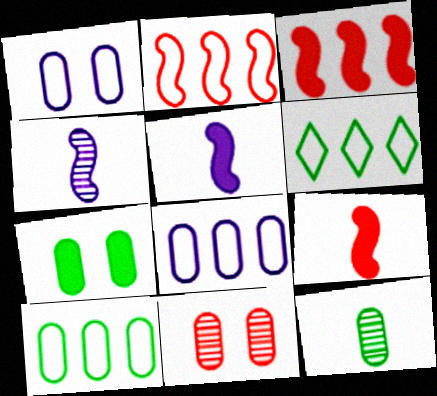[[1, 7, 11], 
[2, 6, 8], 
[5, 6, 11], 
[7, 10, 12]]